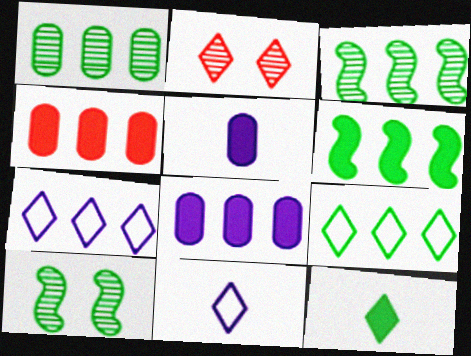[[1, 6, 9], 
[2, 7, 12], 
[3, 4, 7], 
[4, 10, 11]]